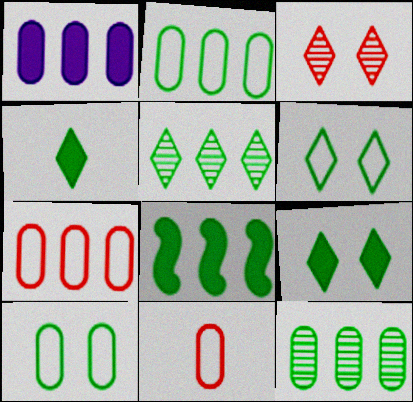[[1, 7, 12], 
[2, 5, 8], 
[4, 5, 6]]